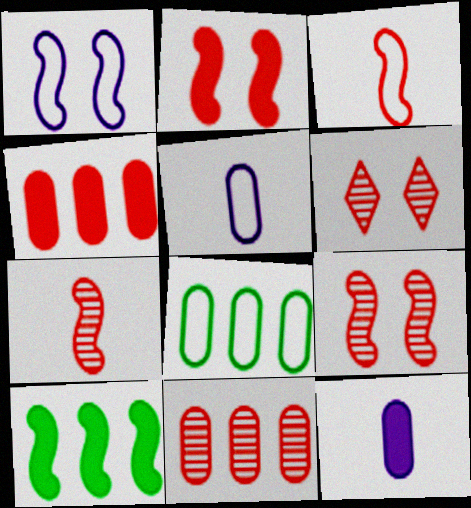[[1, 7, 10], 
[3, 4, 6], 
[5, 6, 10], 
[6, 7, 11]]